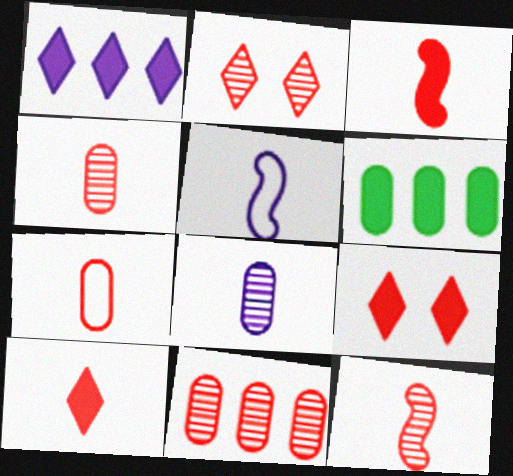[[2, 5, 6], 
[2, 11, 12], 
[7, 10, 12]]